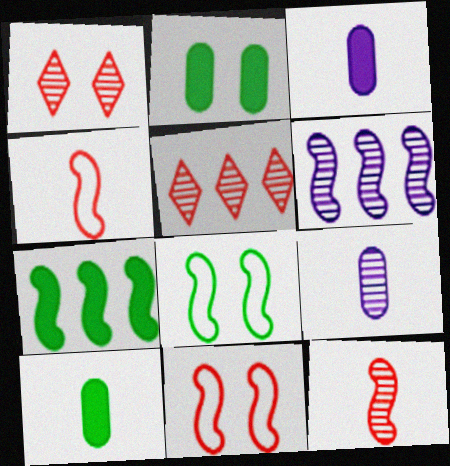[[3, 5, 8]]